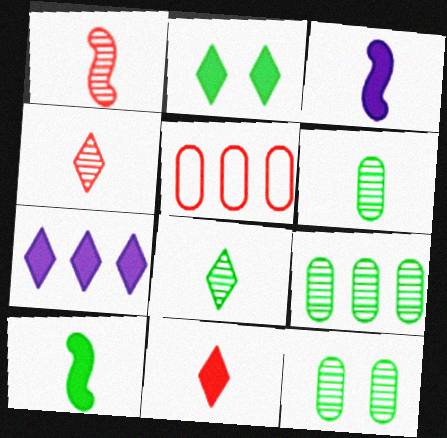[[2, 7, 11], 
[6, 9, 12]]